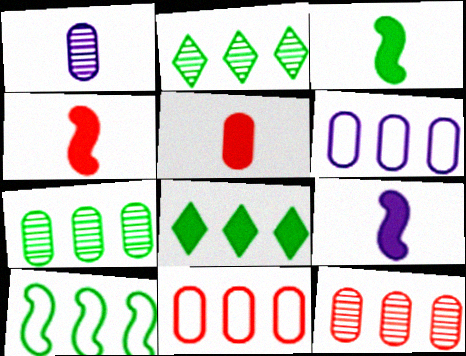[[3, 4, 9], 
[7, 8, 10]]